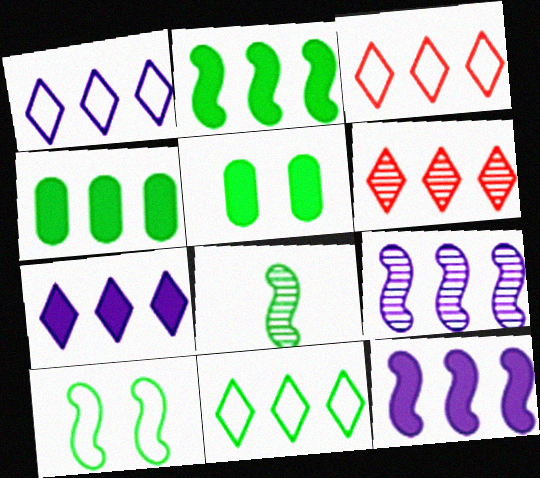[[1, 3, 11], 
[2, 8, 10], 
[3, 4, 9], 
[5, 8, 11], 
[6, 7, 11]]